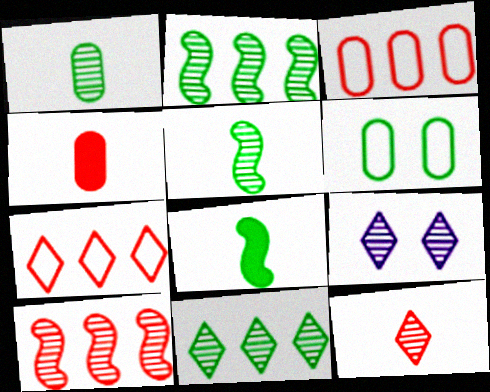[[1, 9, 10], 
[3, 8, 9], 
[6, 8, 11], 
[9, 11, 12]]